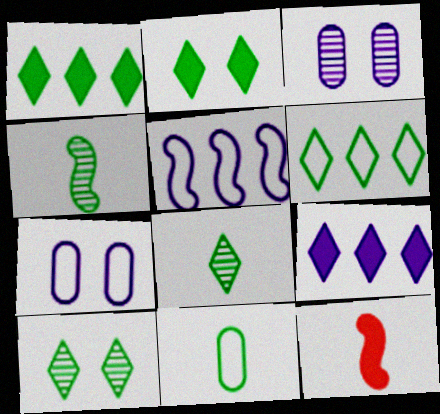[[2, 6, 8], 
[3, 6, 12]]